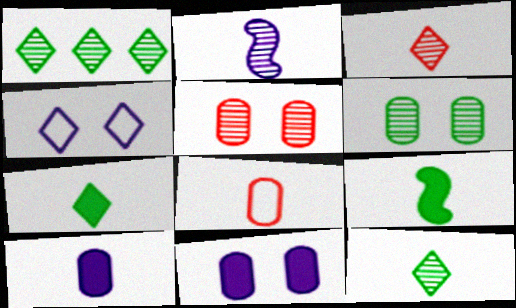[[1, 2, 5], 
[2, 7, 8]]